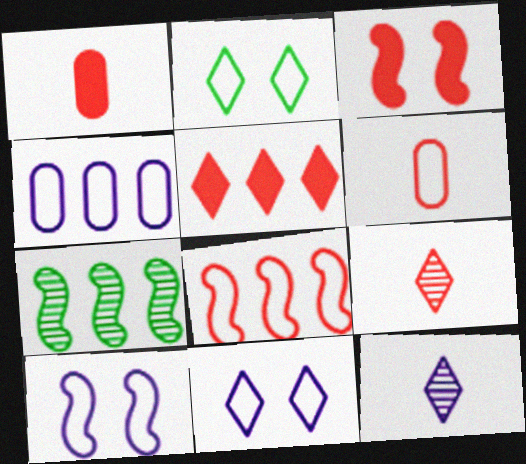[[1, 3, 5], 
[1, 7, 11], 
[2, 5, 12], 
[4, 5, 7]]